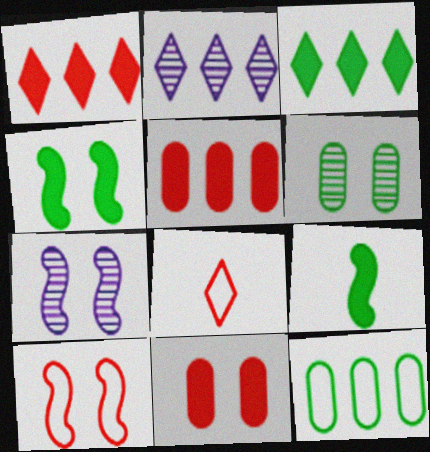[[4, 7, 10]]